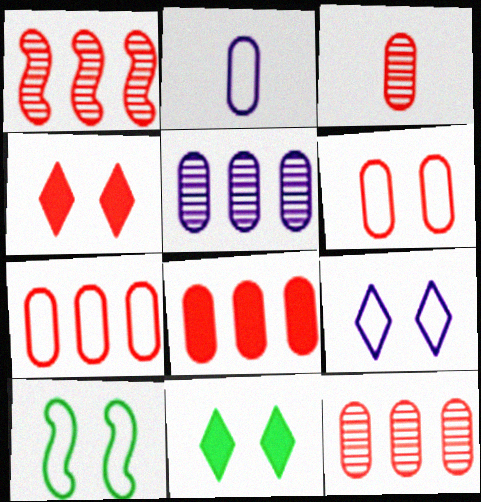[[1, 2, 11], 
[3, 6, 8], 
[6, 9, 10], 
[7, 8, 12]]